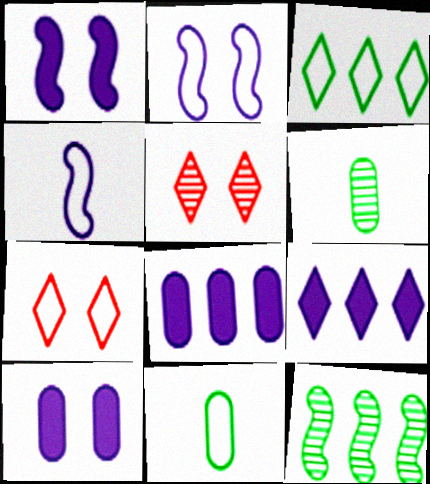[]